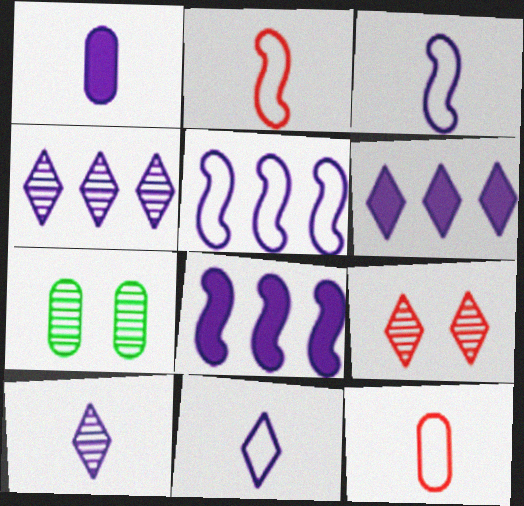[[1, 3, 10], 
[2, 6, 7]]